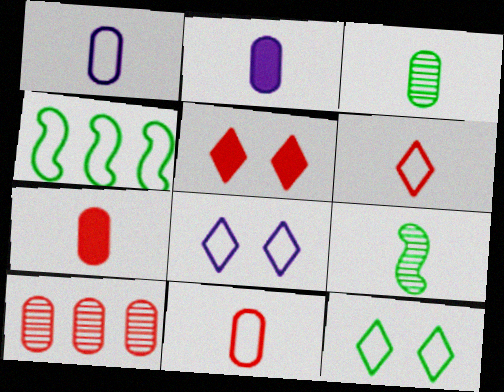[[1, 3, 7], 
[2, 3, 11], 
[2, 6, 9], 
[4, 8, 11]]